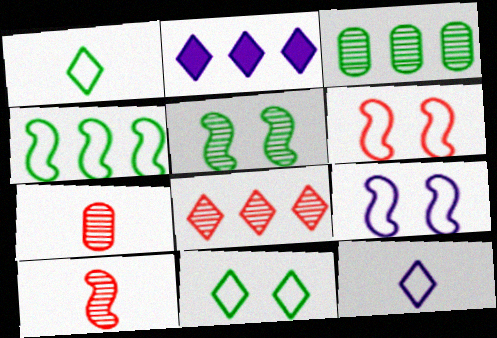[]